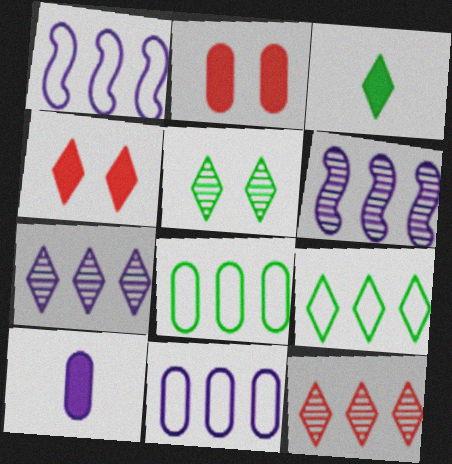[[3, 5, 9]]